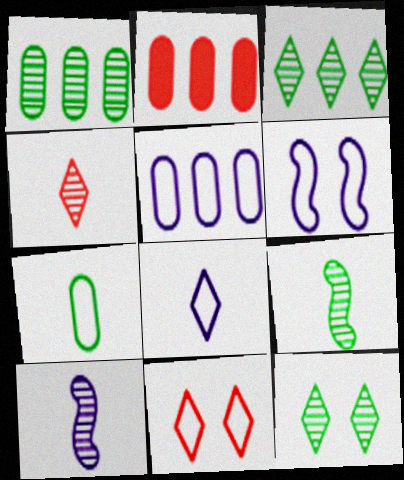[[1, 2, 5], 
[1, 9, 12], 
[5, 6, 8]]